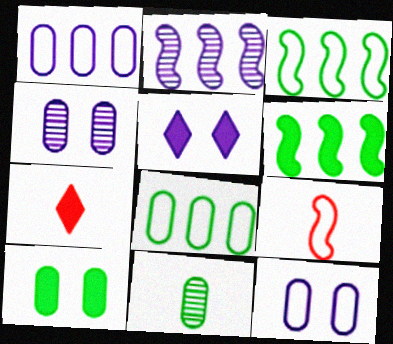[[3, 4, 7], 
[8, 10, 11]]